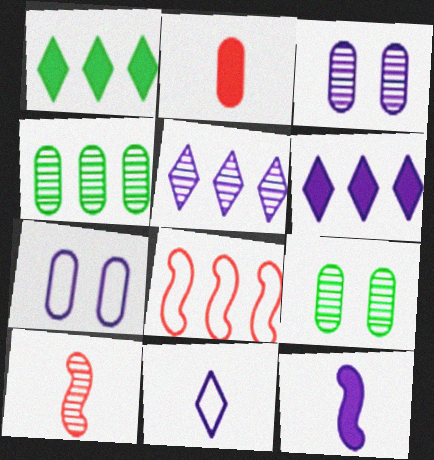[[1, 7, 10], 
[2, 4, 7], 
[4, 6, 8], 
[5, 7, 12], 
[5, 9, 10]]